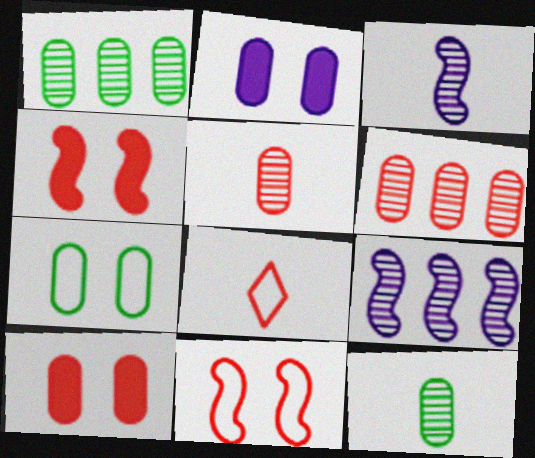[[4, 6, 8]]